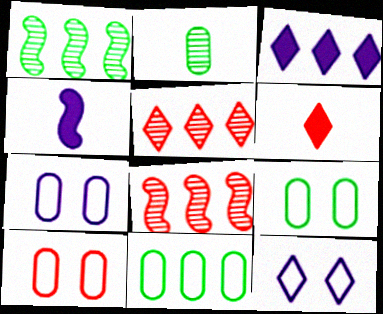[[1, 6, 7], 
[3, 8, 11], 
[4, 5, 9], 
[6, 8, 10], 
[7, 9, 10]]